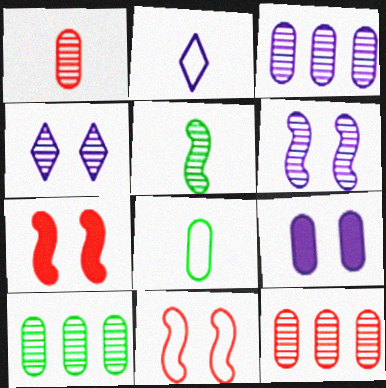[[2, 7, 10], 
[3, 10, 12], 
[4, 5, 12], 
[8, 9, 12]]